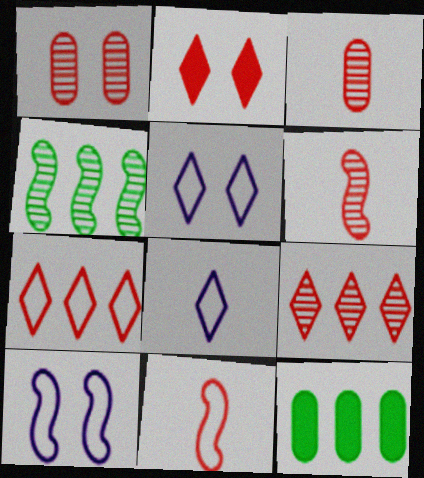[[1, 6, 9], 
[5, 6, 12]]